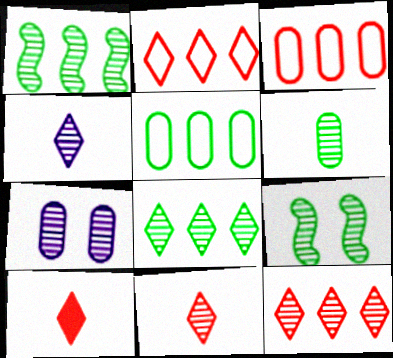[[1, 7, 11], 
[6, 8, 9]]